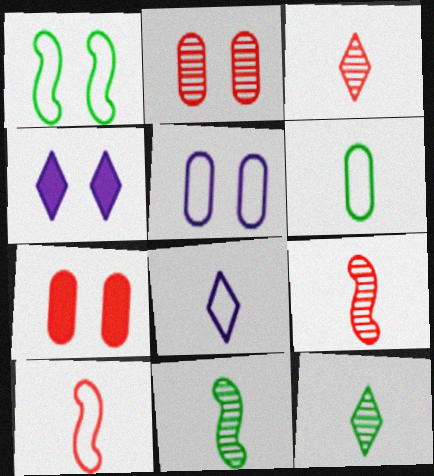[[1, 2, 4], 
[6, 8, 10]]